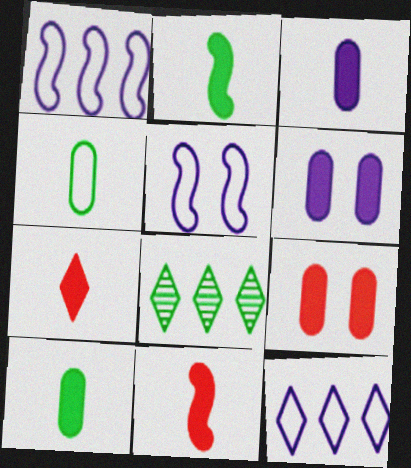[[2, 3, 7]]